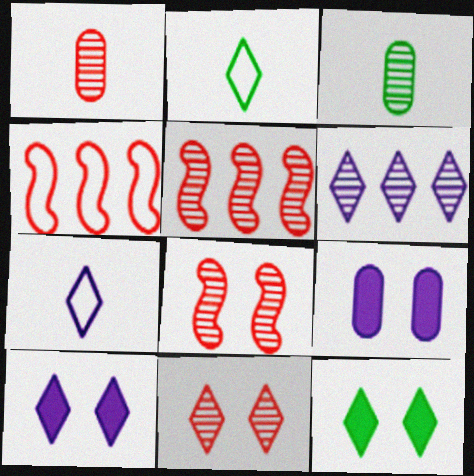[[1, 5, 11], 
[2, 5, 9], 
[3, 4, 10], 
[3, 6, 8], 
[6, 7, 10]]